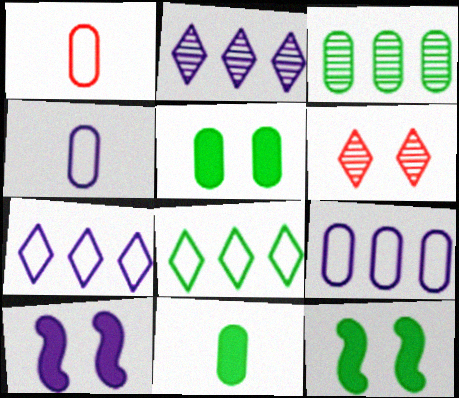[[1, 2, 12], 
[2, 4, 10]]